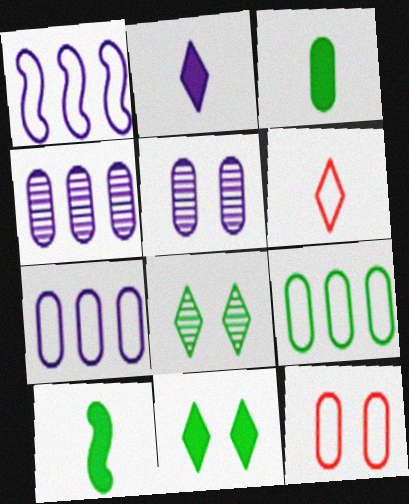[[1, 2, 5], 
[3, 4, 12], 
[8, 9, 10]]